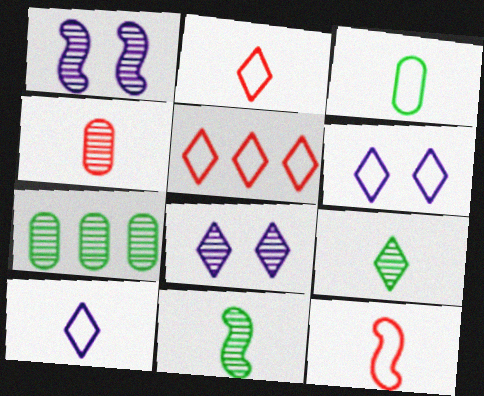[[3, 10, 12]]